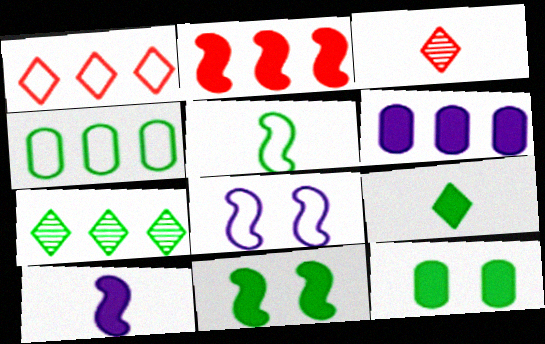[[2, 10, 11], 
[5, 7, 12]]